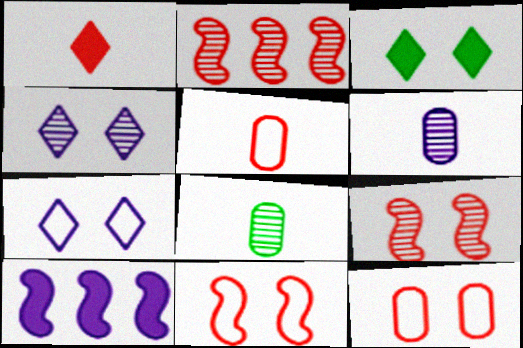[[1, 2, 12], 
[2, 4, 8], 
[6, 7, 10]]